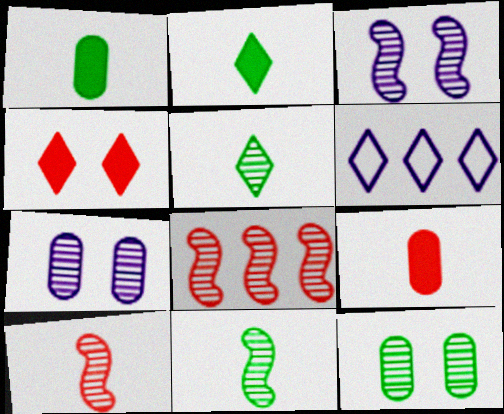[[3, 8, 11], 
[4, 5, 6], 
[5, 7, 8]]